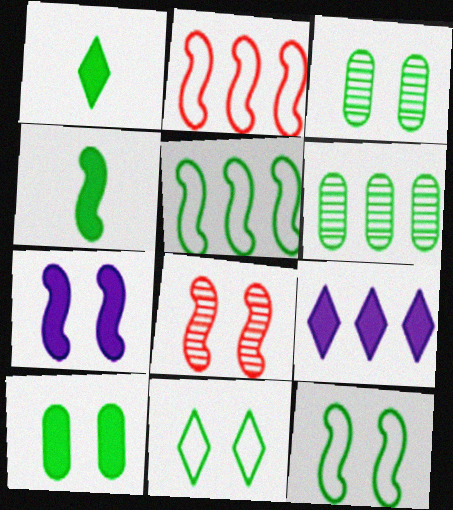[[1, 3, 5], 
[1, 6, 12], 
[2, 6, 9], 
[4, 6, 11], 
[7, 8, 12]]